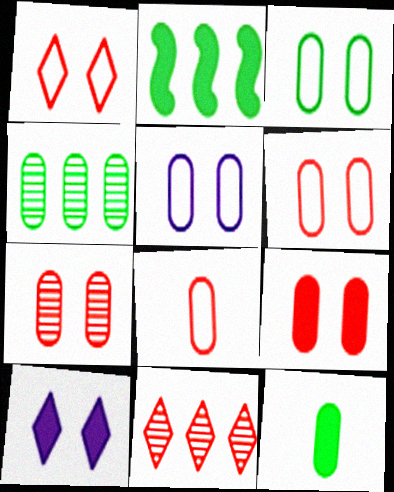[[3, 4, 12], 
[3, 5, 6], 
[6, 7, 9]]